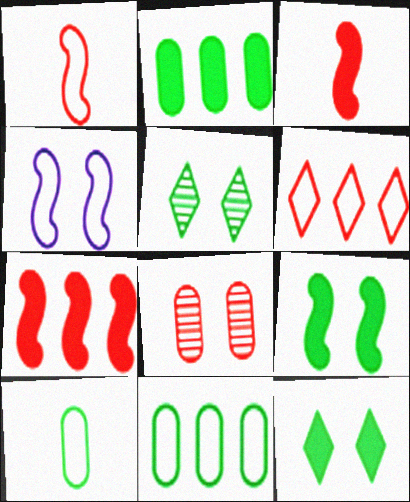[[3, 6, 8], 
[4, 6, 10], 
[4, 8, 12]]